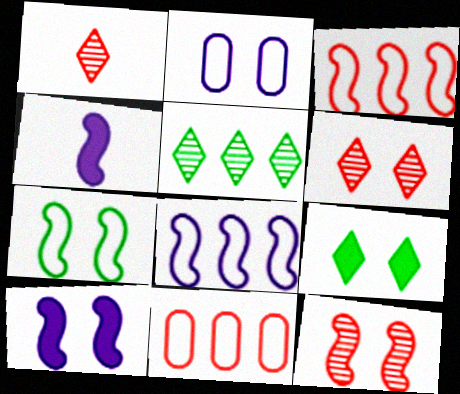[[2, 9, 12], 
[7, 10, 12]]